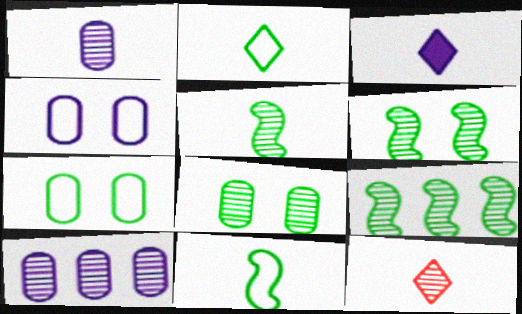[[1, 5, 12], 
[2, 3, 12], 
[5, 6, 9], 
[6, 10, 12]]